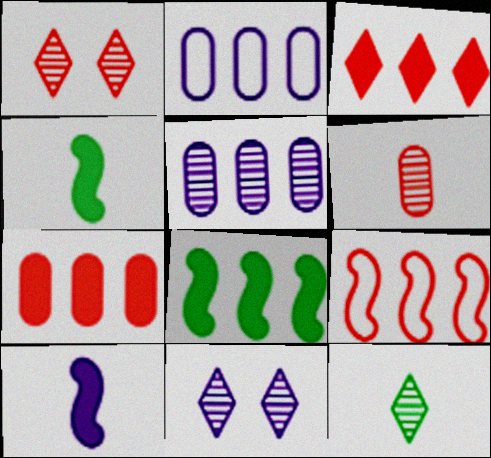[[1, 2, 4], 
[2, 10, 11]]